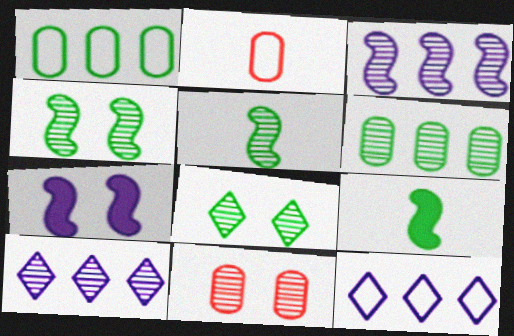[[1, 8, 9], 
[5, 6, 8], 
[5, 10, 11], 
[9, 11, 12]]